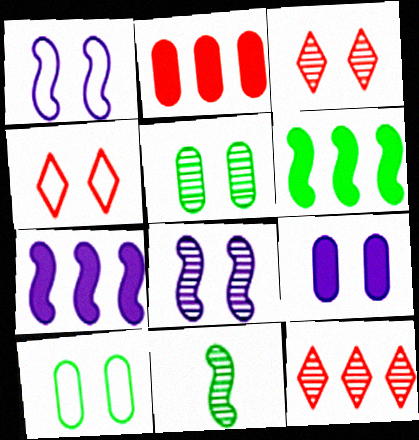[[1, 4, 10], 
[3, 5, 8]]